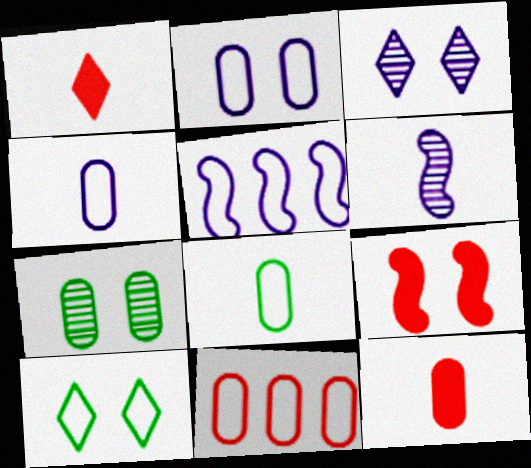[[1, 5, 7], 
[1, 6, 8], 
[2, 8, 11]]